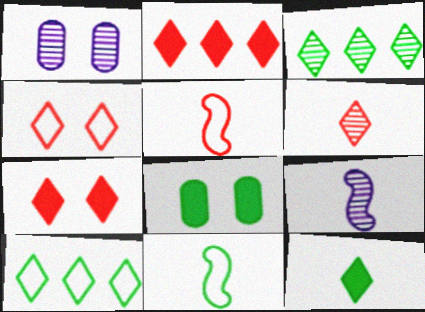[[1, 2, 11], 
[2, 4, 6], 
[3, 8, 11]]